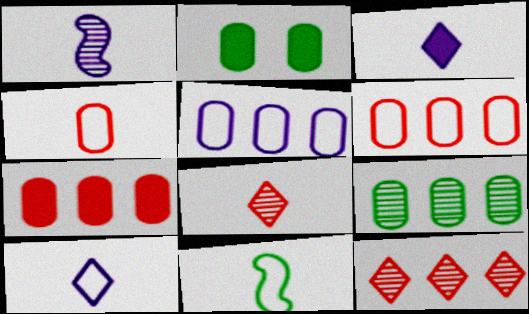[[4, 10, 11], 
[5, 7, 9]]